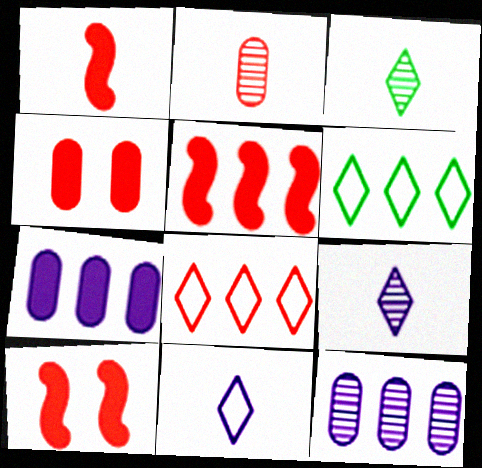[[1, 5, 10], 
[2, 8, 10], 
[5, 6, 12]]